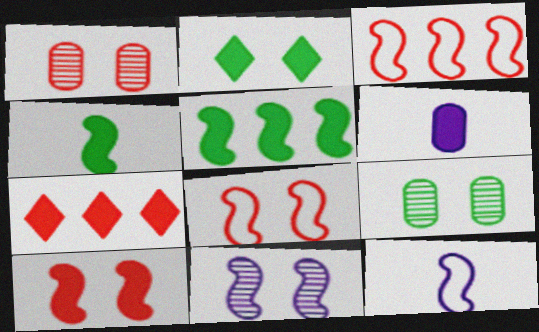[[3, 4, 11], 
[7, 9, 12]]